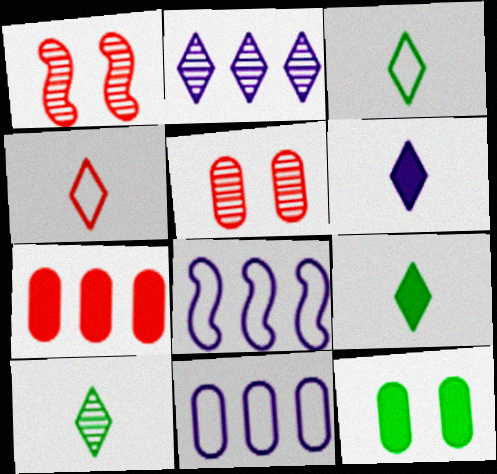[[1, 4, 7], 
[1, 9, 11], 
[3, 9, 10], 
[4, 6, 10], 
[5, 8, 9]]